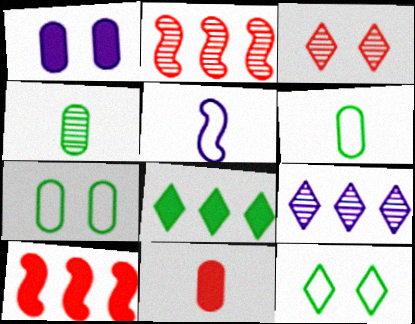[[1, 5, 9]]